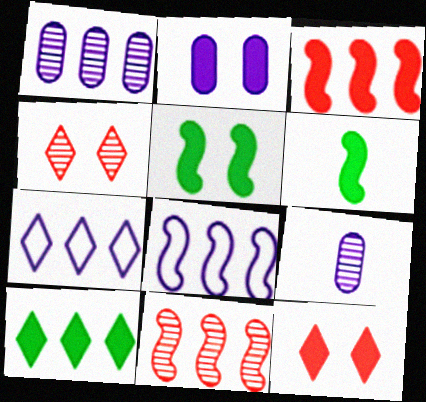[[2, 5, 12]]